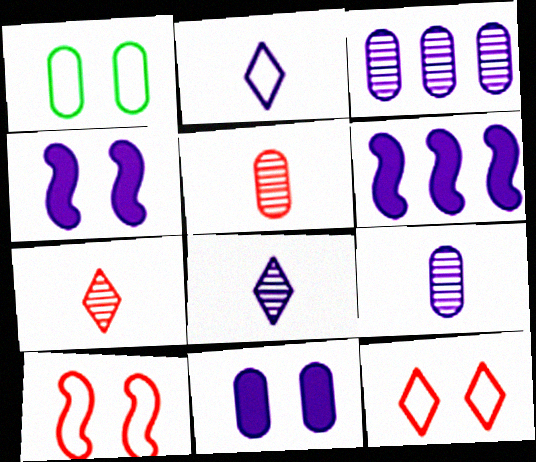[[1, 6, 7], 
[2, 3, 4]]